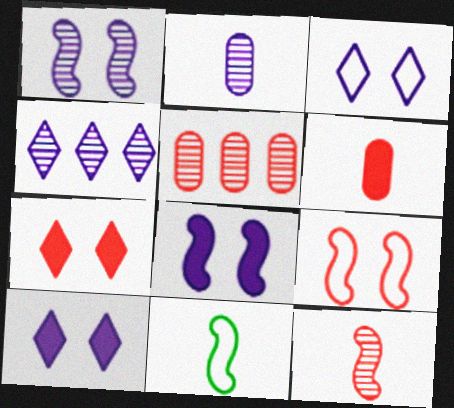[[1, 2, 4], 
[5, 10, 11]]